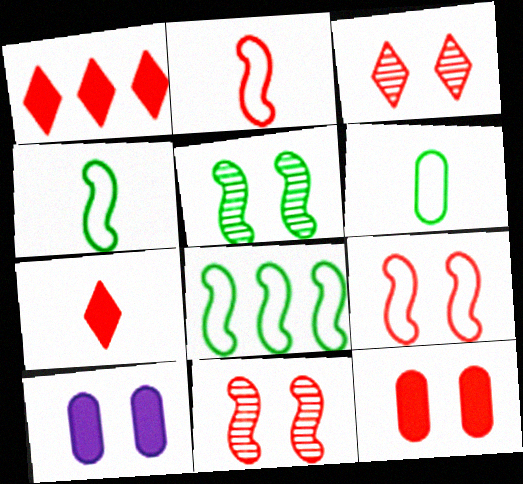[[3, 9, 12]]